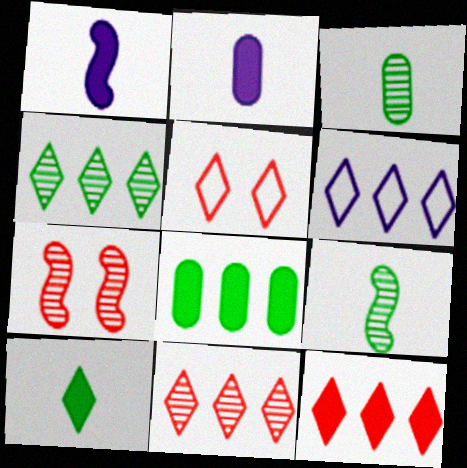[[4, 6, 12]]